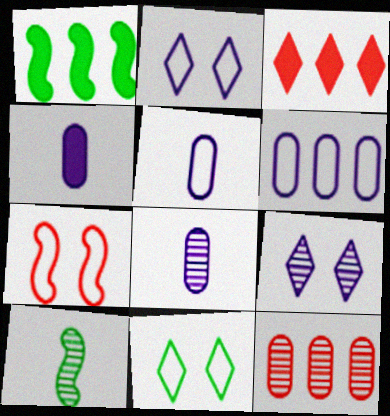[[4, 5, 8], 
[9, 10, 12]]